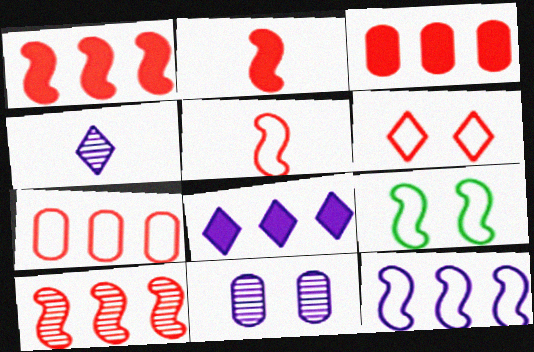[[3, 4, 9], 
[5, 6, 7], 
[5, 9, 12]]